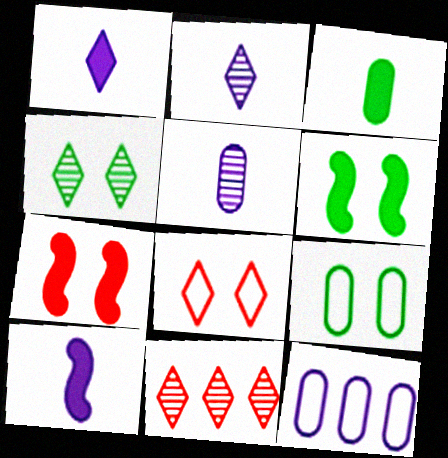[[2, 4, 11], 
[4, 6, 9], 
[9, 10, 11]]